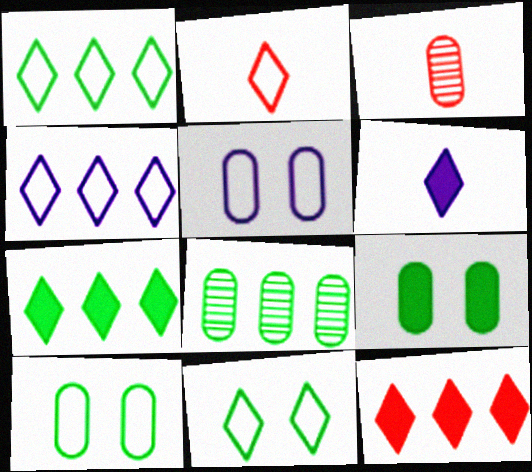[[2, 4, 11]]